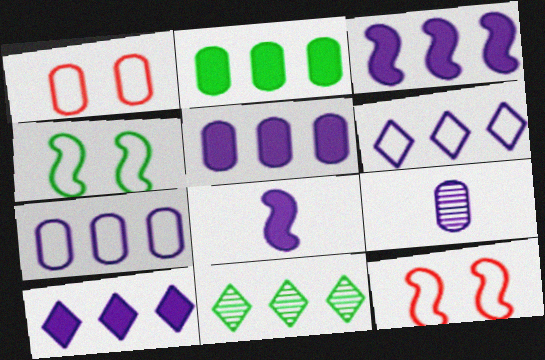[[1, 2, 9], 
[1, 8, 11], 
[3, 5, 10]]